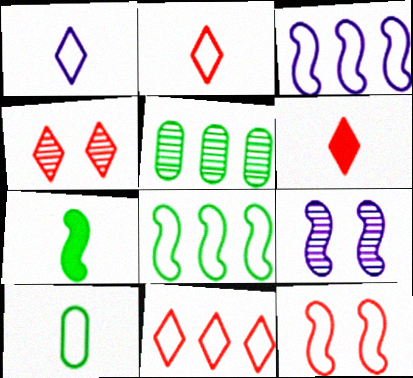[[4, 6, 11]]